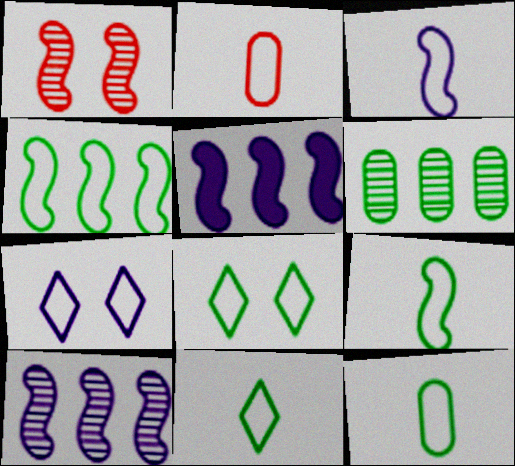[[1, 5, 9], 
[2, 3, 11], 
[2, 4, 7], 
[4, 8, 12], 
[9, 11, 12]]